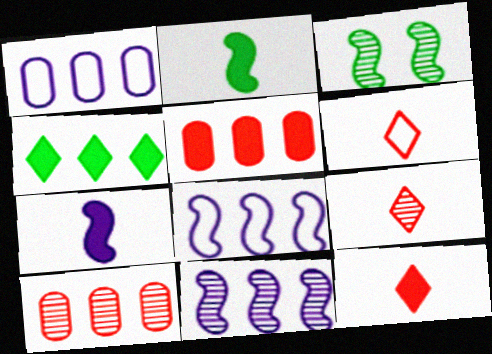[[1, 3, 12], 
[4, 8, 10], 
[6, 9, 12]]